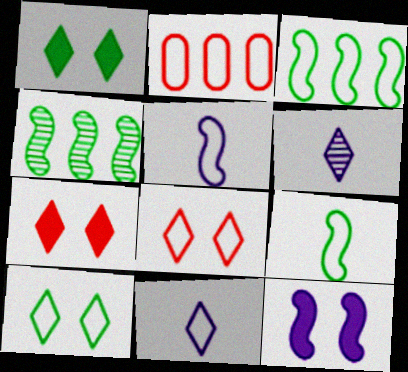[[2, 5, 10]]